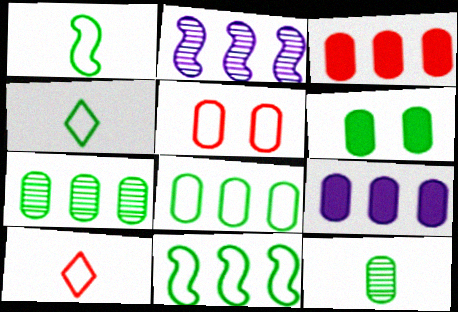[[2, 6, 10], 
[5, 9, 12], 
[6, 8, 12]]